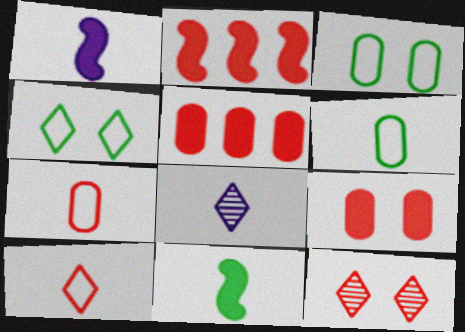[[2, 3, 8], 
[2, 7, 12], 
[7, 8, 11]]